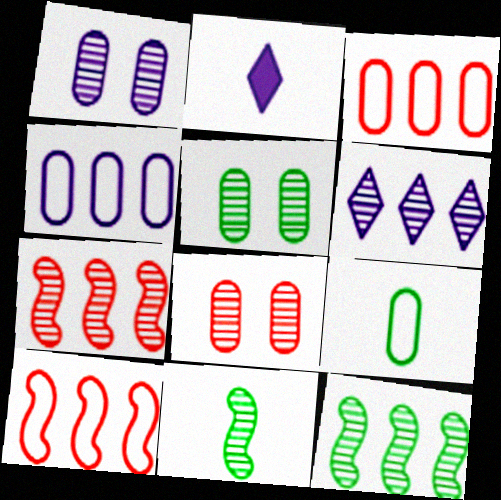[[1, 5, 8], 
[2, 5, 10], 
[6, 8, 11]]